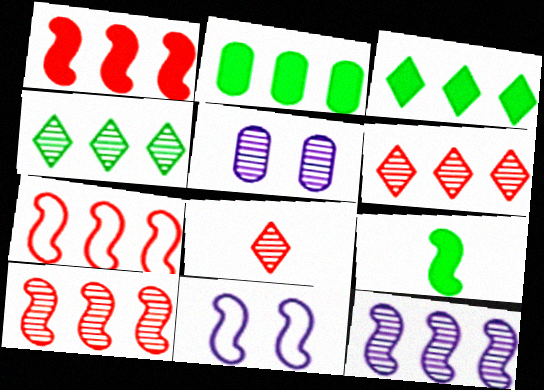[[1, 7, 10], 
[2, 8, 11], 
[9, 10, 11]]